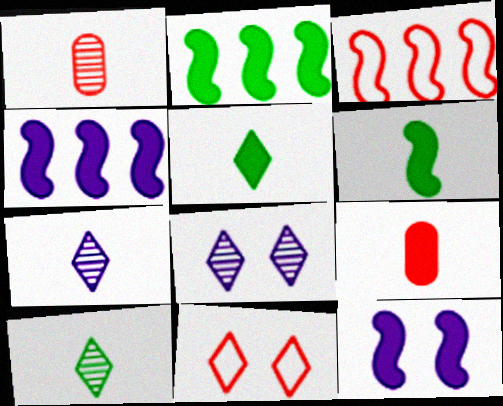[]